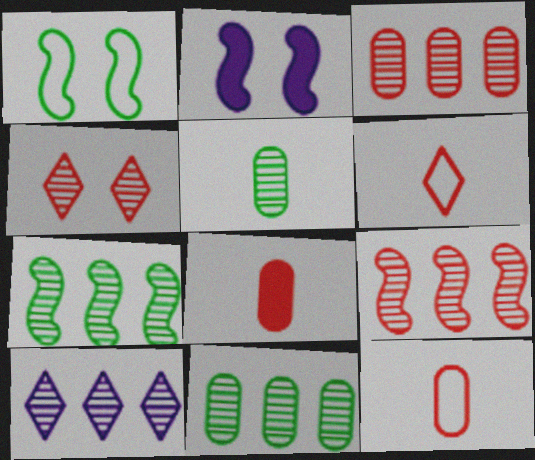[[1, 8, 10], 
[2, 6, 11], 
[3, 7, 10], 
[9, 10, 11]]